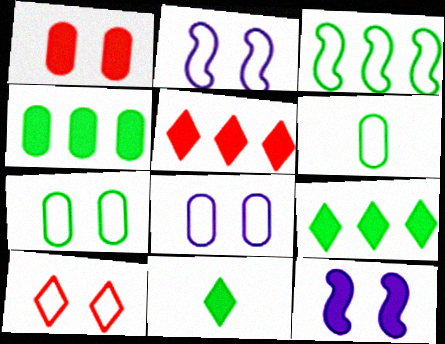[[2, 7, 10]]